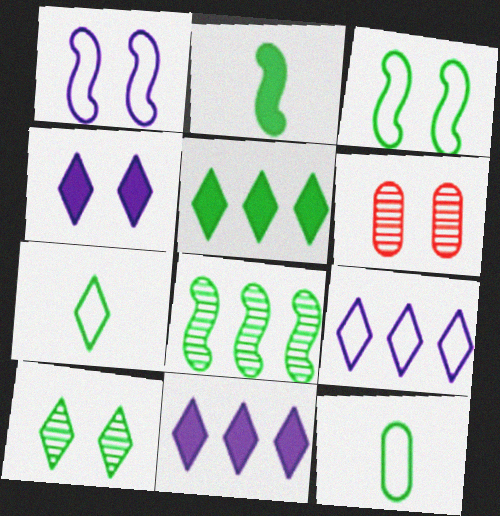[[2, 3, 8], 
[2, 6, 9], 
[3, 4, 6], 
[5, 7, 10]]